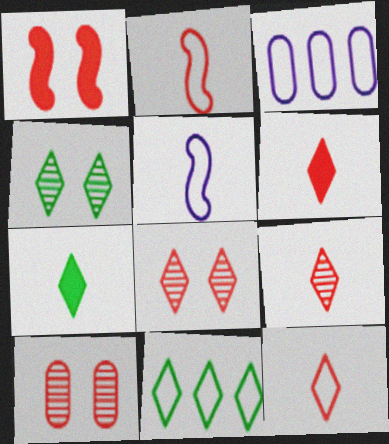[[4, 7, 11], 
[6, 9, 12]]